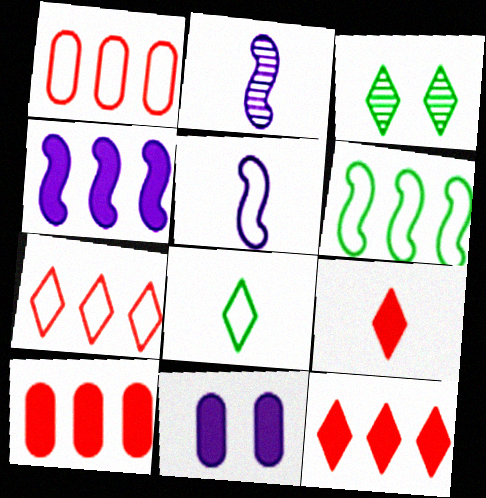[[3, 5, 10]]